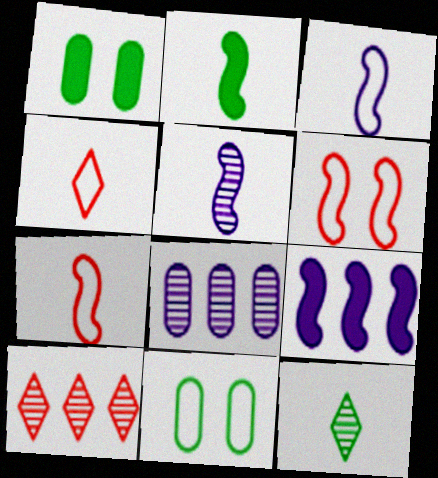[[1, 3, 10], 
[2, 5, 7]]